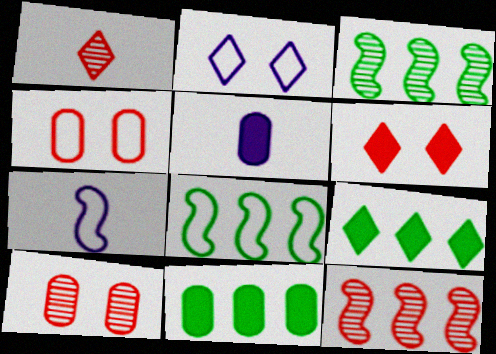[[1, 2, 9], 
[1, 10, 12], 
[7, 9, 10]]